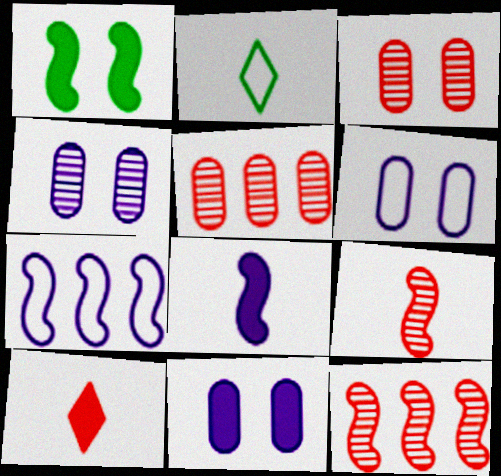[[1, 7, 9], 
[2, 11, 12], 
[4, 6, 11]]